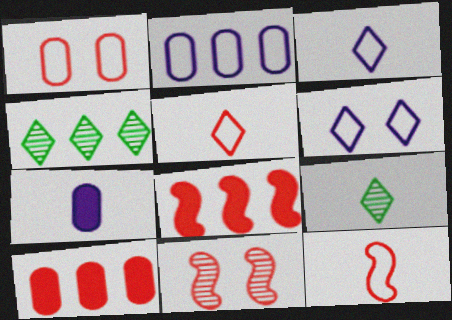[[2, 4, 8], 
[5, 10, 11], 
[7, 9, 12], 
[8, 11, 12]]